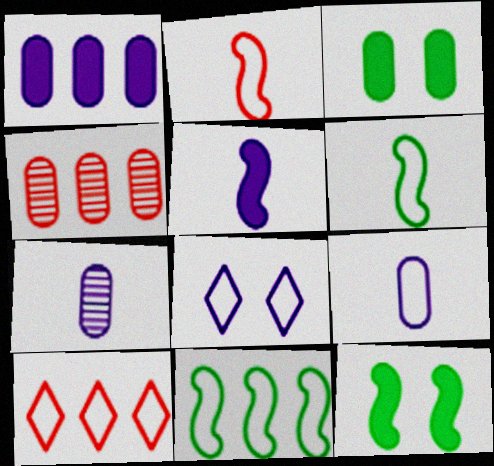[[3, 4, 9], 
[7, 10, 12]]